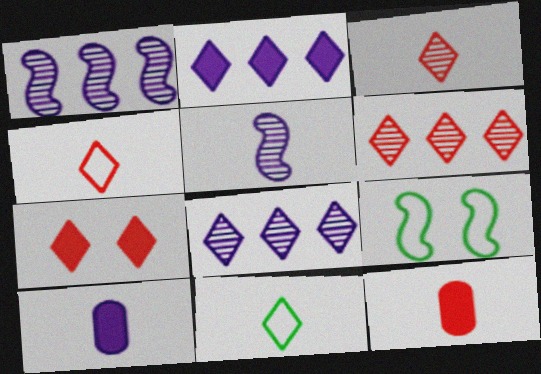[[4, 6, 7], 
[5, 11, 12], 
[6, 9, 10], 
[7, 8, 11], 
[8, 9, 12]]